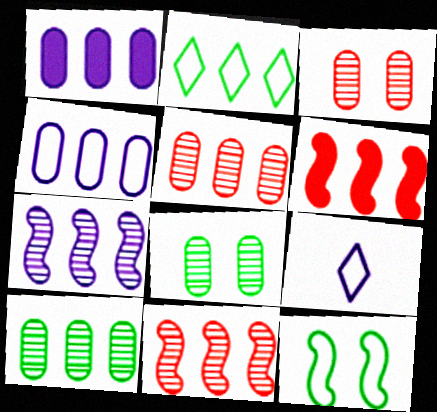[[1, 2, 11], 
[6, 8, 9]]